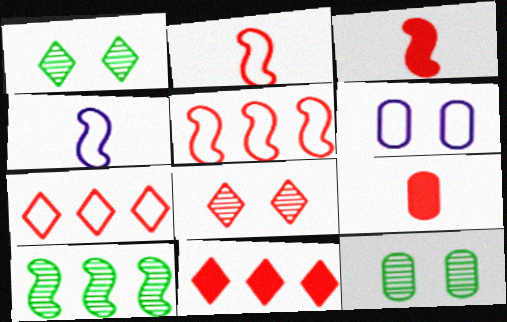[[4, 11, 12], 
[5, 8, 9]]